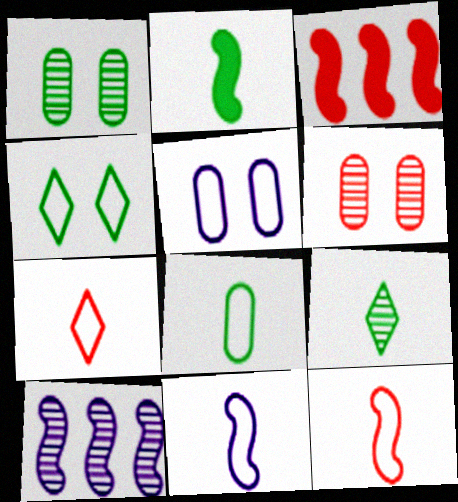[[2, 8, 9], 
[3, 5, 9], 
[3, 6, 7], 
[6, 9, 10], 
[7, 8, 11]]